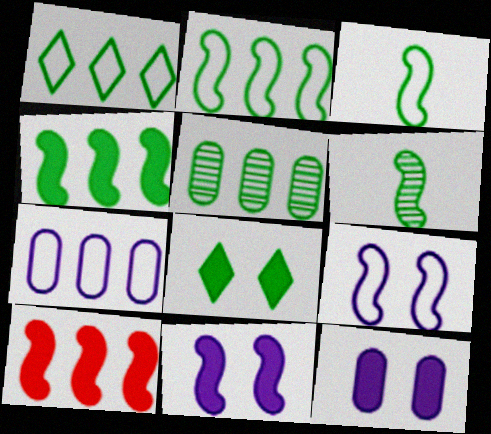[[1, 4, 5], 
[3, 5, 8], 
[6, 9, 10]]